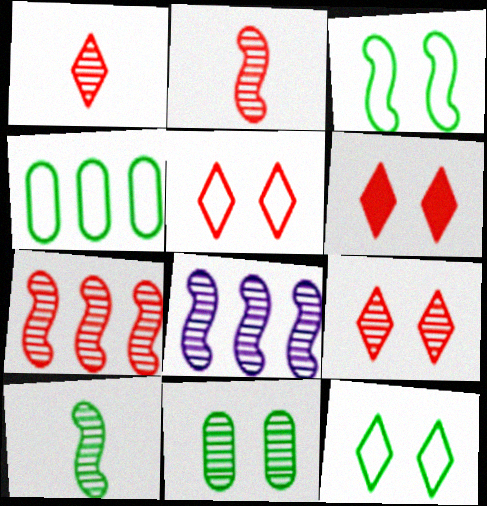[[1, 8, 11], 
[5, 6, 9]]